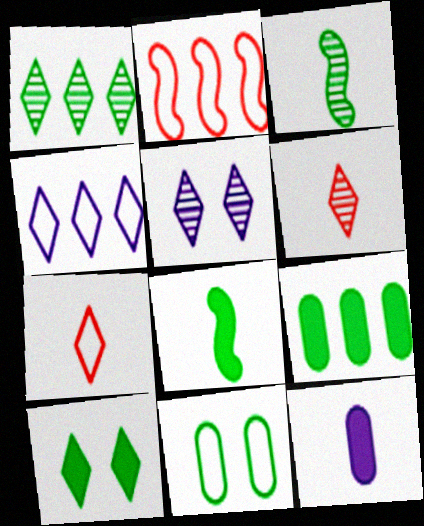[[1, 5, 6], 
[1, 8, 11], 
[3, 7, 12], 
[4, 6, 10], 
[8, 9, 10]]